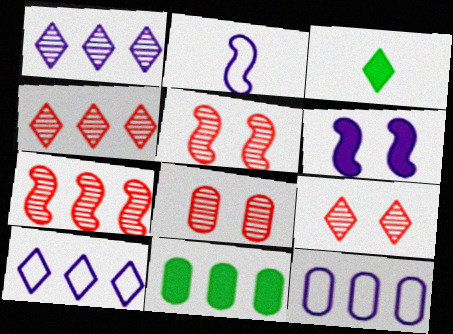[[2, 9, 11], 
[3, 5, 12], 
[3, 9, 10], 
[5, 8, 9], 
[7, 10, 11]]